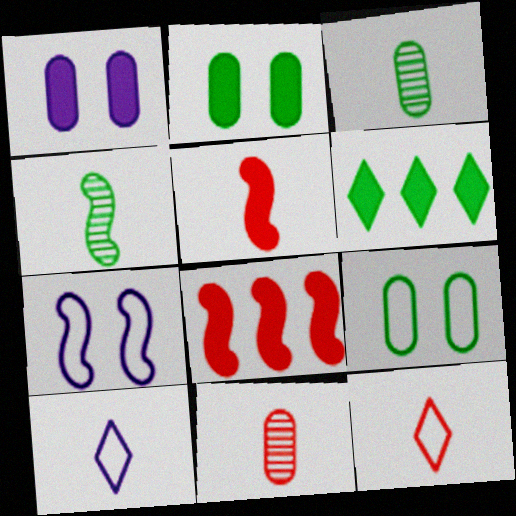[[1, 5, 6], 
[3, 5, 10], 
[4, 6, 9], 
[4, 7, 8], 
[5, 11, 12], 
[6, 7, 11]]